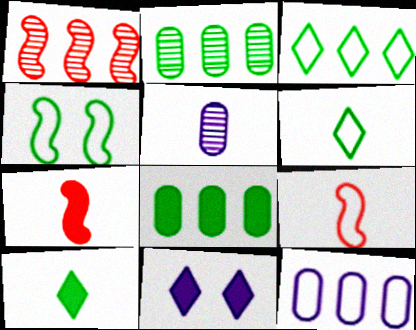[[2, 4, 10], 
[2, 9, 11], 
[5, 6, 7], 
[5, 9, 10], 
[7, 8, 11]]